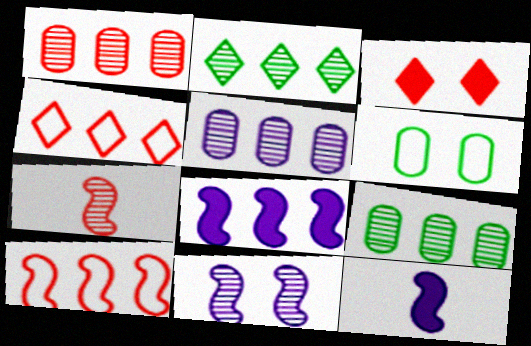[[1, 5, 9], 
[3, 6, 11], 
[4, 8, 9]]